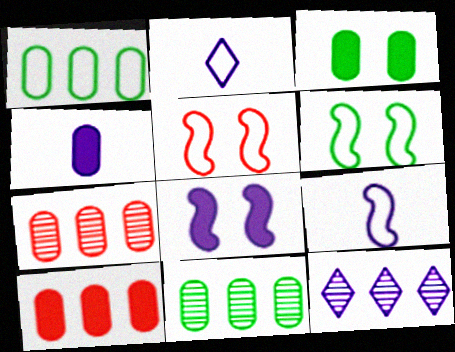[[1, 2, 5], 
[3, 4, 10]]